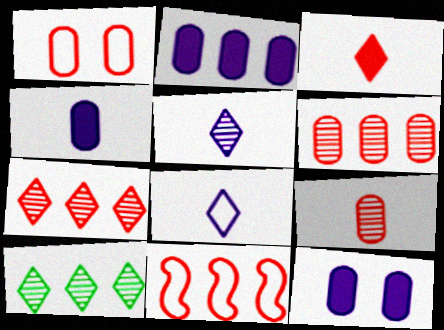[[2, 4, 12], 
[2, 10, 11]]